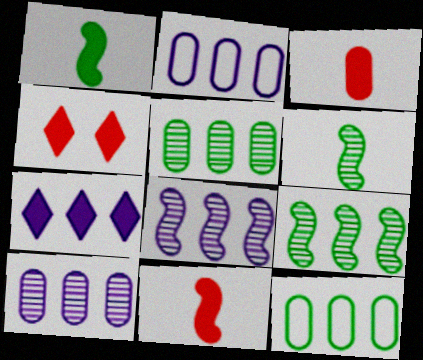[[2, 4, 6], 
[2, 7, 8]]